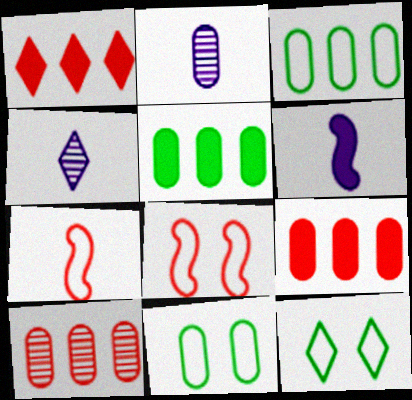[[1, 4, 12], 
[2, 9, 11], 
[4, 5, 8], 
[6, 10, 12]]